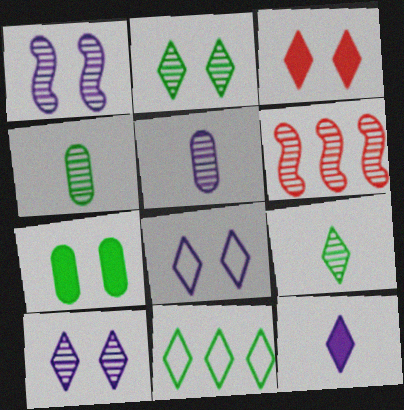[[2, 3, 8], 
[2, 5, 6], 
[4, 6, 10]]